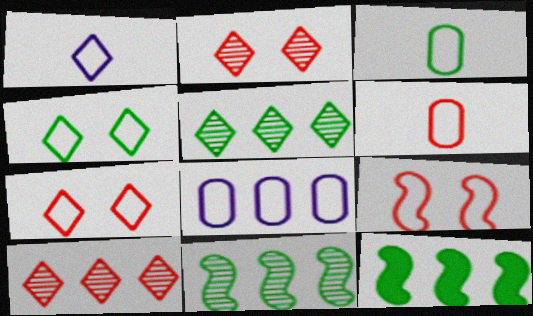[[8, 10, 12]]